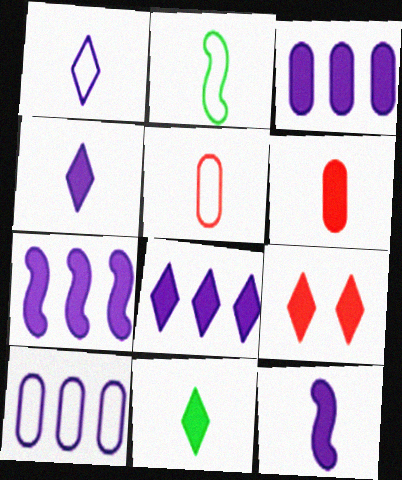[[1, 2, 5], 
[3, 7, 8], 
[6, 11, 12], 
[8, 9, 11]]